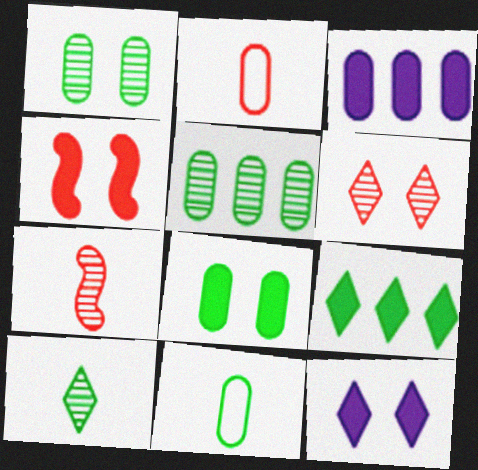[[1, 2, 3], 
[4, 8, 12], 
[5, 8, 11]]